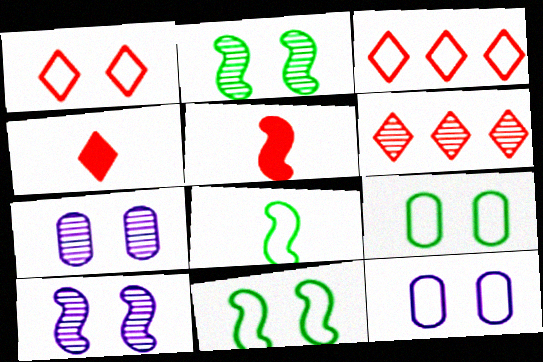[[1, 4, 6], 
[1, 11, 12], 
[3, 8, 12]]